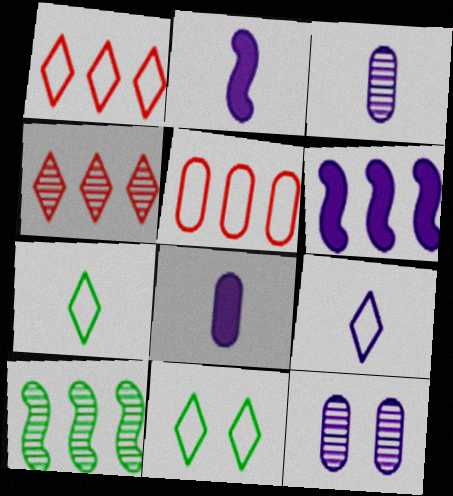[[1, 9, 11], 
[2, 3, 9], 
[6, 9, 12]]